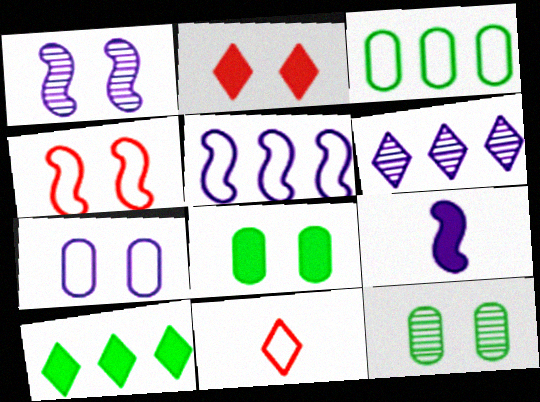[[1, 5, 9], 
[6, 7, 9]]